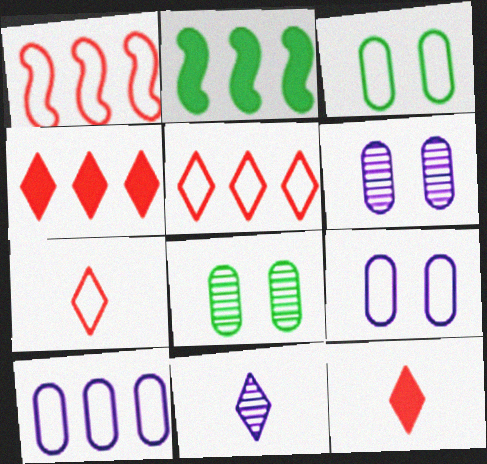[[2, 6, 7]]